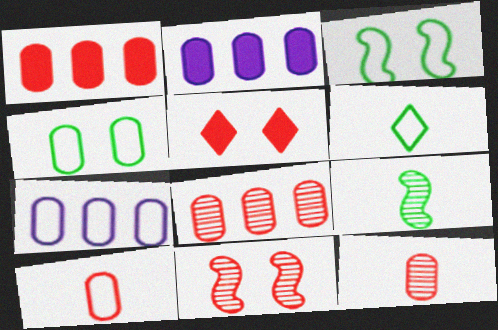[[2, 4, 12], 
[2, 6, 11], 
[4, 7, 10], 
[5, 7, 9]]